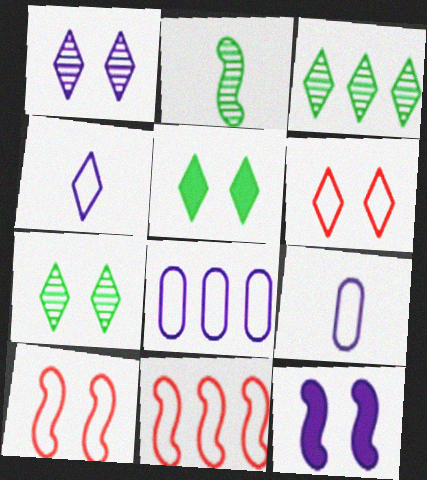[[1, 5, 6], 
[2, 11, 12]]